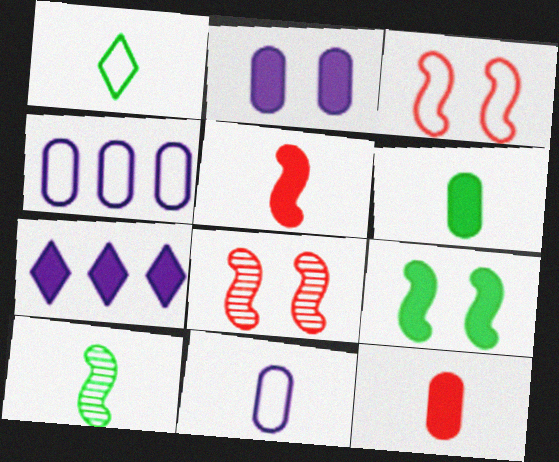[[1, 3, 4], 
[1, 6, 10], 
[7, 9, 12]]